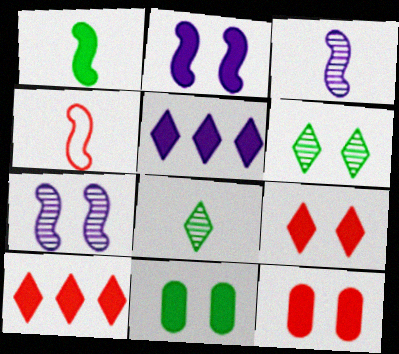[[1, 3, 4], 
[1, 5, 12], 
[2, 9, 11]]